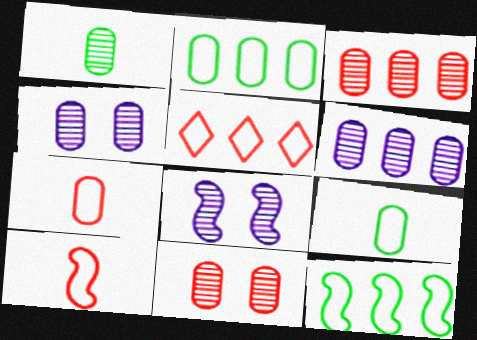[[1, 3, 4], 
[1, 6, 11]]